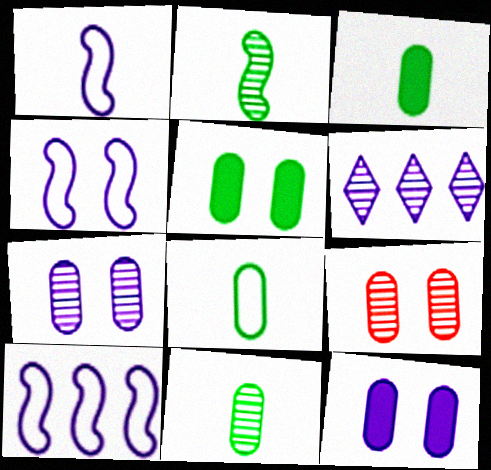[[1, 4, 10], 
[1, 6, 12], 
[2, 6, 9], 
[3, 8, 11]]